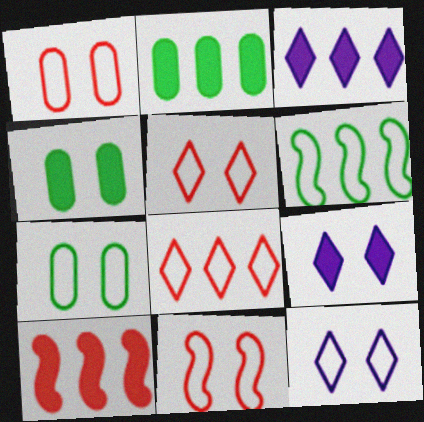[[1, 5, 11], 
[2, 3, 10], 
[7, 11, 12]]